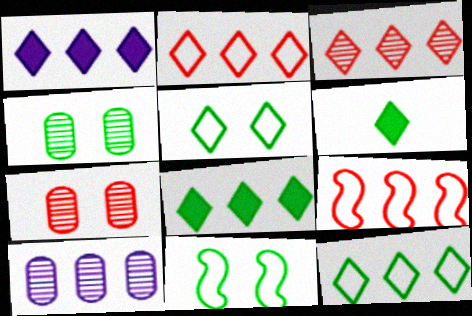[[1, 3, 12], 
[8, 9, 10]]